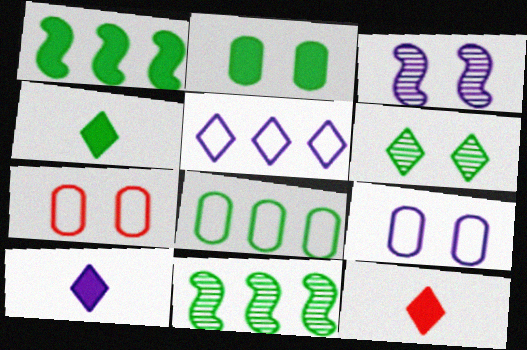[[1, 2, 4], 
[3, 8, 12], 
[4, 10, 12], 
[5, 6, 12], 
[7, 10, 11], 
[9, 11, 12]]